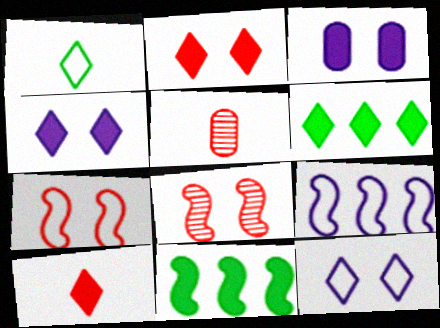[[3, 10, 11], 
[4, 6, 10], 
[5, 11, 12]]